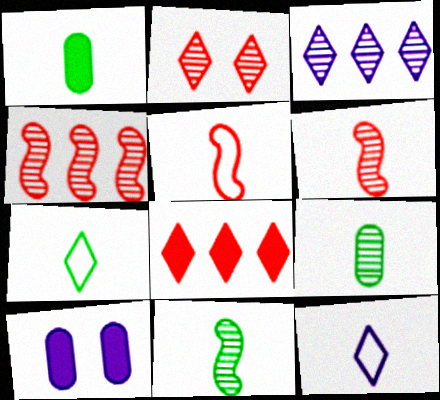[[1, 6, 12], 
[1, 7, 11], 
[4, 7, 10]]